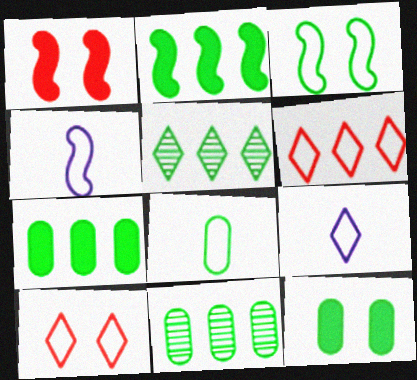[[1, 9, 11], 
[8, 11, 12]]